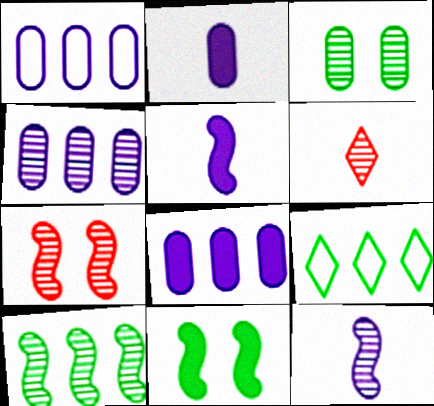[[1, 4, 8], 
[1, 6, 11], 
[2, 7, 9], 
[7, 10, 12]]